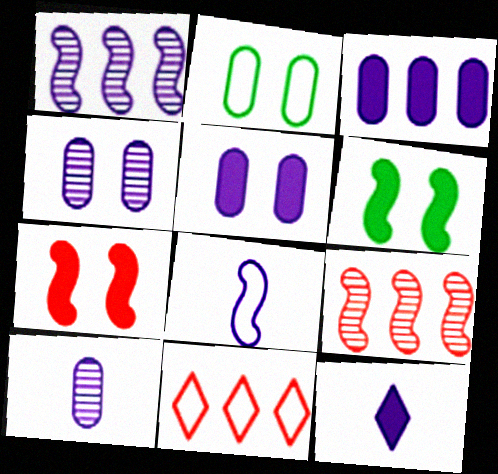[[2, 8, 11], 
[2, 9, 12], 
[6, 8, 9], 
[6, 10, 11], 
[8, 10, 12]]